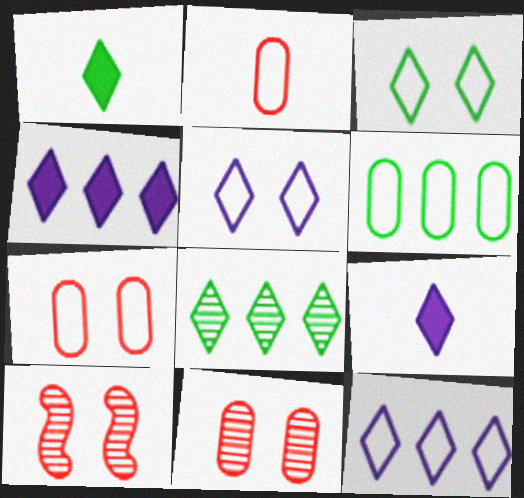[[1, 3, 8], 
[6, 9, 10]]